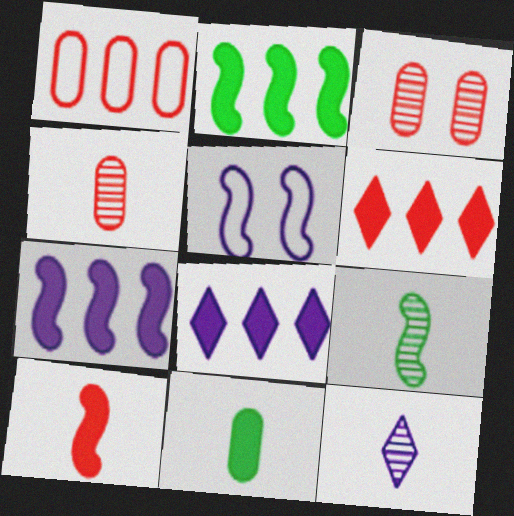[[4, 9, 12]]